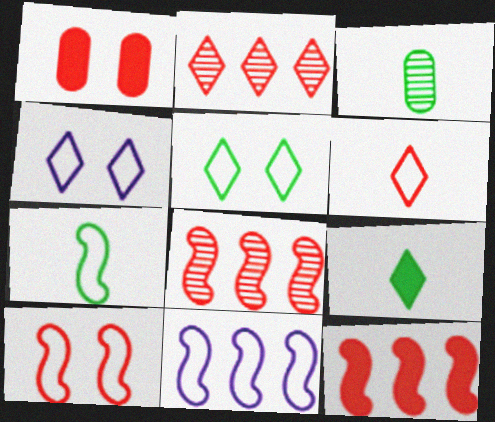[[1, 6, 8], 
[2, 4, 9], 
[3, 4, 12], 
[3, 7, 9], 
[7, 10, 11]]